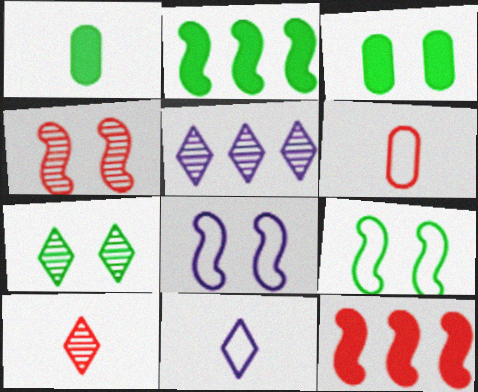[[3, 7, 9], 
[5, 7, 10]]